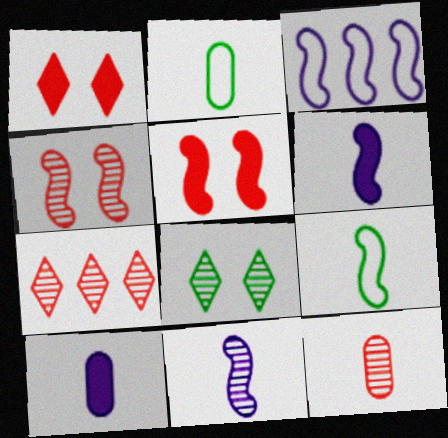[[2, 10, 12], 
[4, 7, 12]]